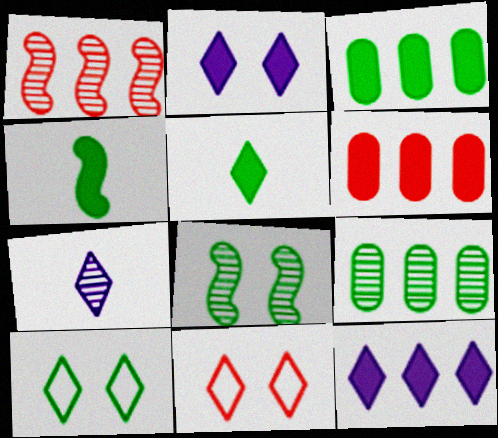[[2, 4, 6], 
[4, 9, 10]]